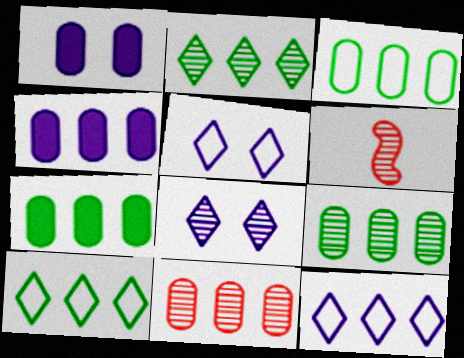[[1, 6, 10], 
[3, 4, 11], 
[3, 7, 9], 
[5, 6, 7], 
[6, 8, 9]]